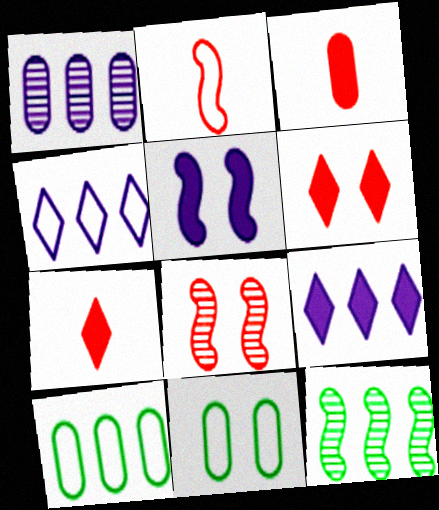[[1, 3, 11], 
[2, 4, 11], 
[2, 5, 12]]